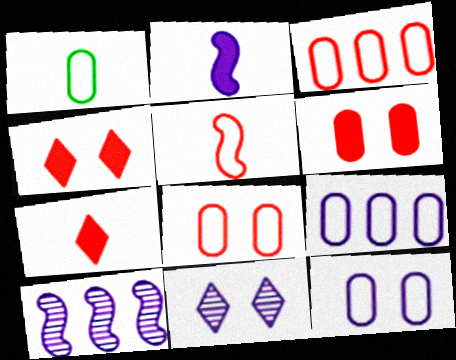[[1, 3, 12], 
[1, 4, 10], 
[1, 8, 9], 
[2, 9, 11]]